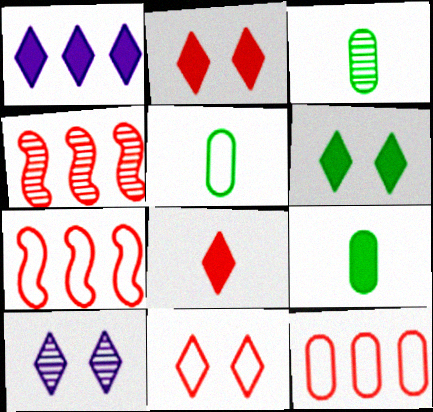[[1, 6, 8], 
[3, 4, 10], 
[3, 5, 9], 
[6, 10, 11], 
[7, 9, 10]]